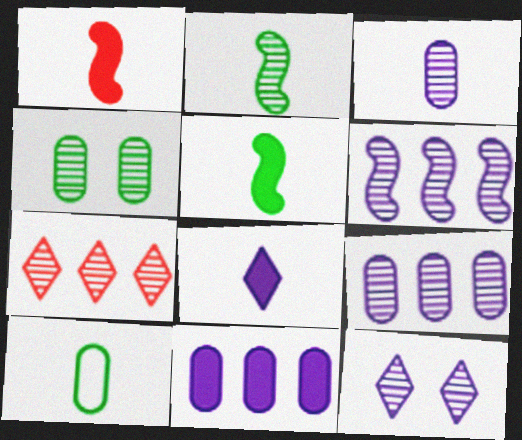[[3, 6, 12]]